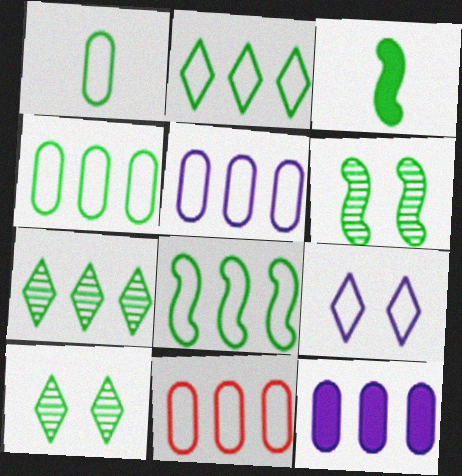[[2, 4, 8], 
[3, 4, 10], 
[3, 6, 8], 
[4, 5, 11]]